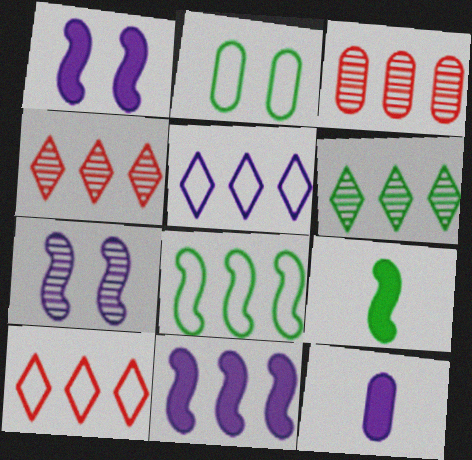[[2, 3, 12], 
[2, 6, 9], 
[5, 7, 12]]